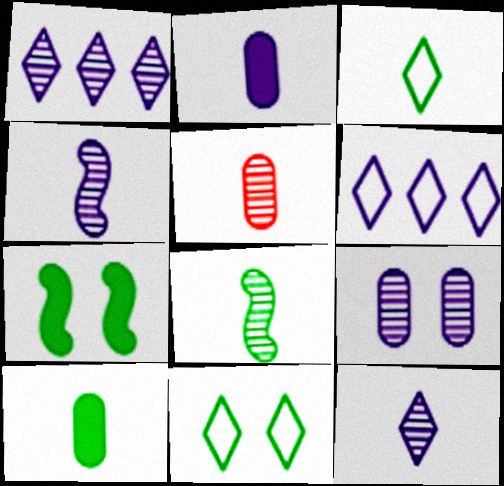[[1, 4, 9], 
[3, 8, 10], 
[5, 6, 7], 
[5, 8, 12]]